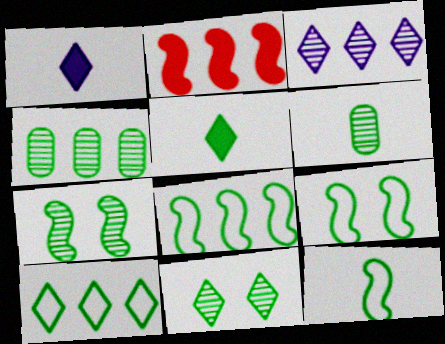[[4, 5, 9], 
[5, 6, 12], 
[5, 10, 11], 
[8, 9, 12]]